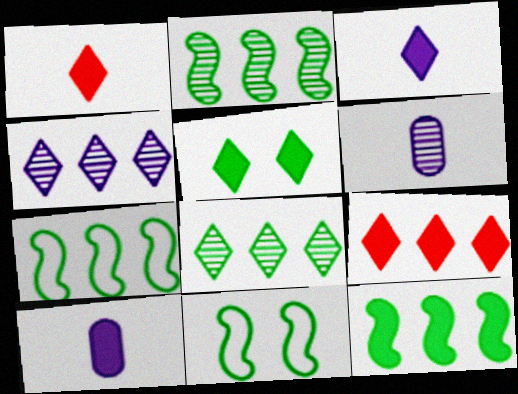[[2, 7, 12], 
[3, 5, 9], 
[6, 9, 11]]